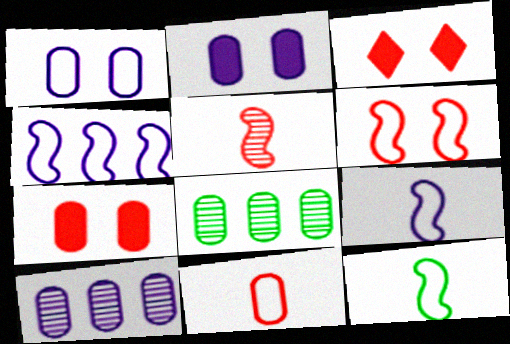[[2, 8, 11], 
[3, 8, 9], 
[3, 10, 12], 
[4, 6, 12]]